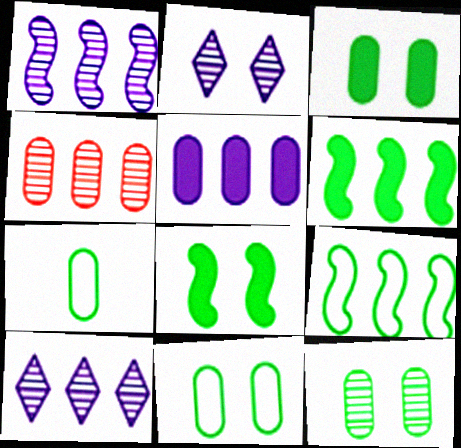[[3, 11, 12]]